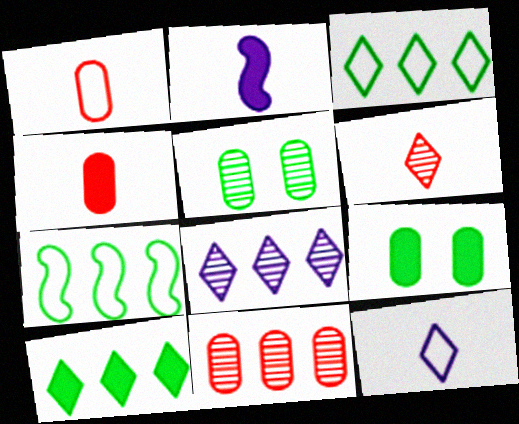[]